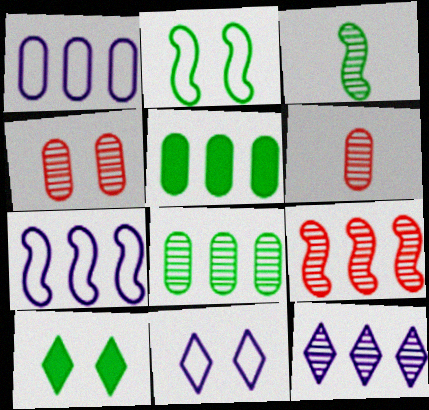[[3, 4, 12], 
[6, 7, 10], 
[8, 9, 12]]